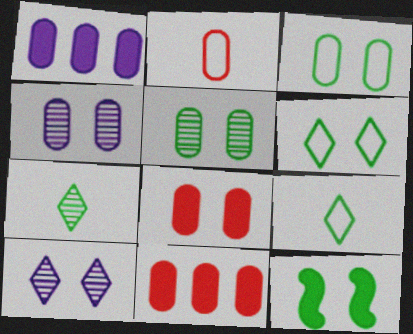[[1, 2, 5], 
[3, 4, 8], 
[5, 6, 12]]